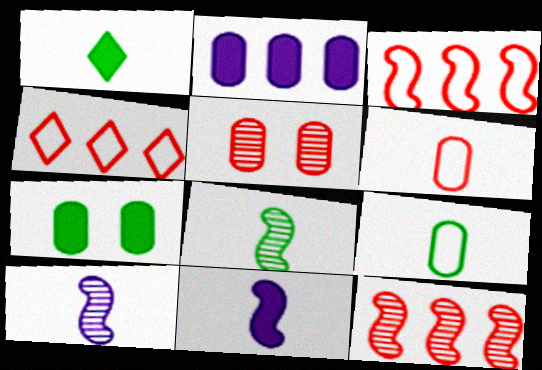[[1, 6, 10], 
[1, 8, 9], 
[2, 5, 9], 
[4, 7, 10]]